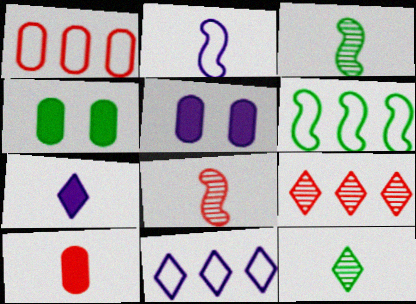[[1, 6, 11], 
[2, 4, 9], 
[2, 10, 12], 
[4, 6, 12], 
[4, 8, 11]]